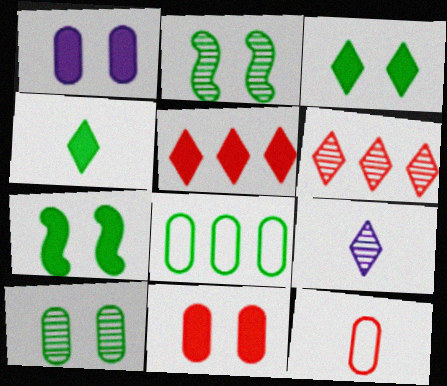[[2, 4, 8]]